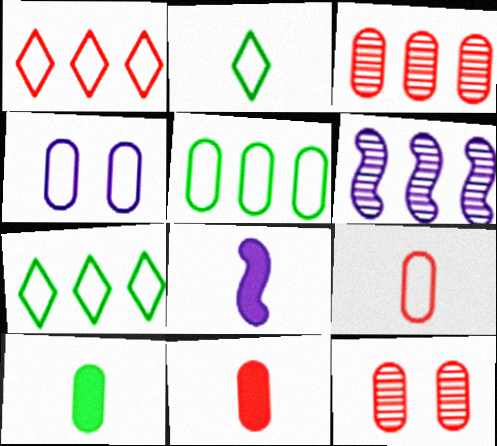[[3, 4, 10], 
[4, 5, 9], 
[7, 8, 12]]